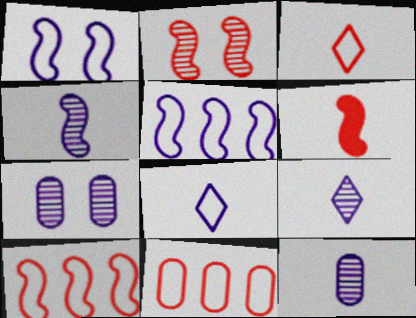[[2, 6, 10], 
[4, 9, 12]]